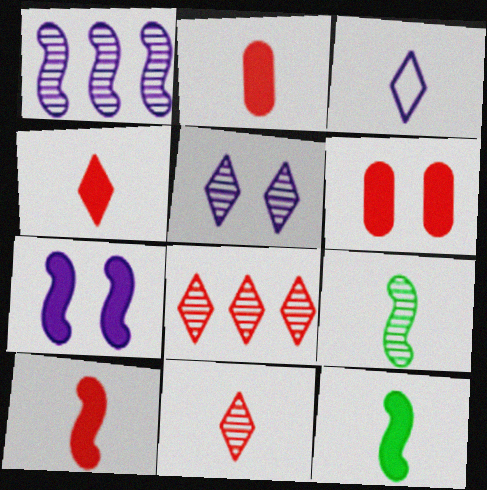[[2, 3, 9], 
[2, 4, 10]]